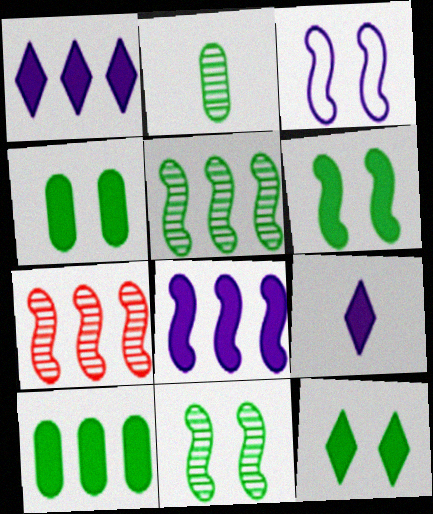[[4, 6, 12]]